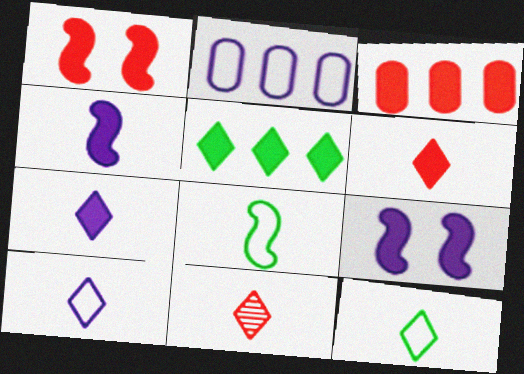[[1, 3, 6], 
[7, 11, 12]]